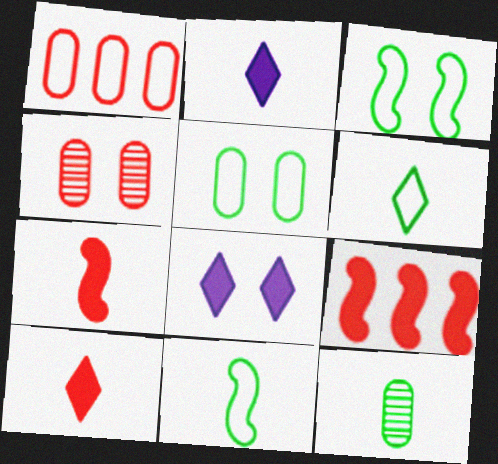[[3, 4, 8]]